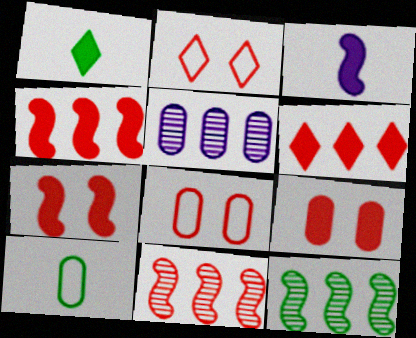[[5, 9, 10]]